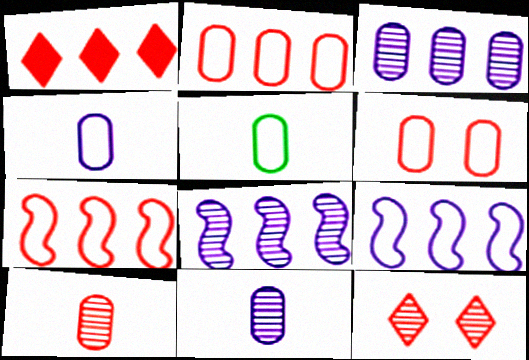[]